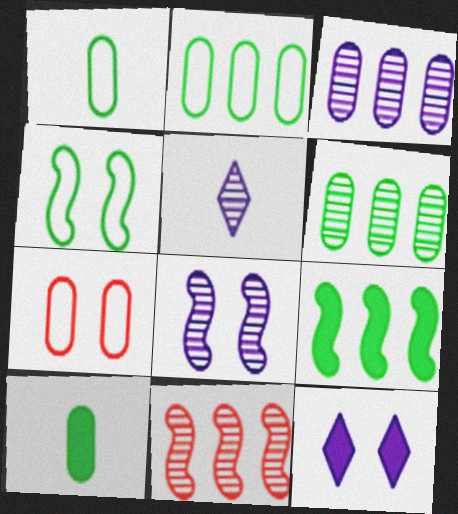[[1, 11, 12], 
[3, 5, 8], 
[3, 7, 10], 
[5, 7, 9]]